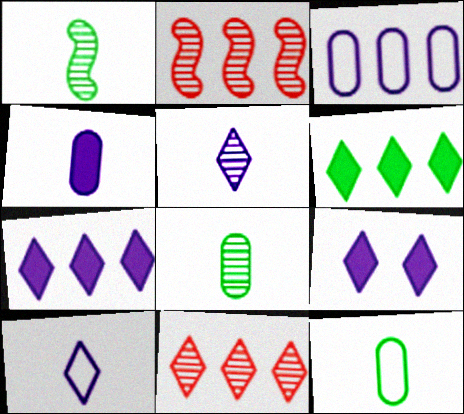[[2, 3, 6], 
[2, 9, 12]]